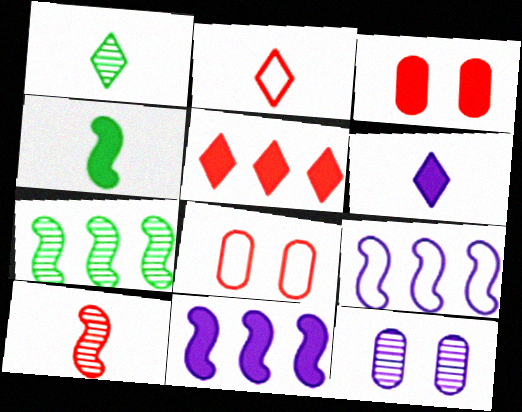[[1, 2, 6], 
[1, 3, 9], 
[1, 8, 11], 
[5, 8, 10], 
[6, 7, 8], 
[6, 9, 12]]